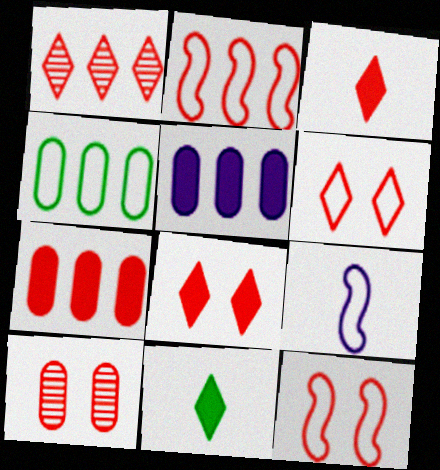[[1, 2, 7], 
[1, 3, 6], 
[2, 3, 10], 
[4, 6, 9], 
[8, 10, 12]]